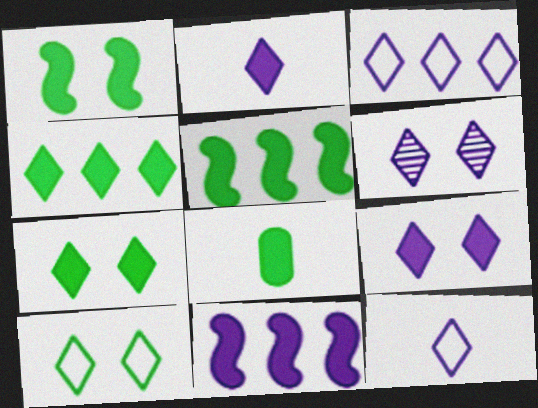[[1, 4, 8], 
[2, 3, 6], 
[5, 7, 8]]